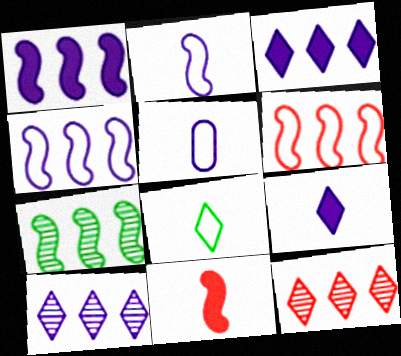[[1, 6, 7]]